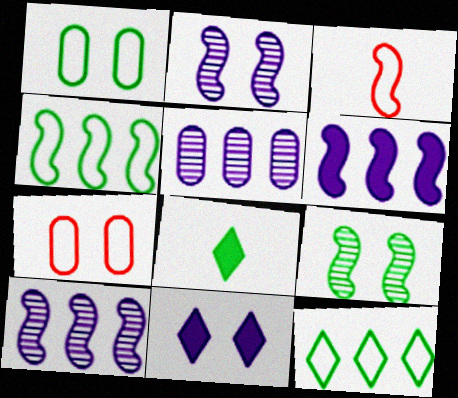[[3, 6, 9], 
[7, 8, 10], 
[7, 9, 11]]